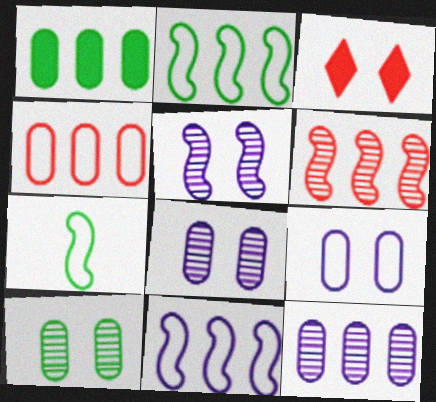[[1, 4, 12], 
[3, 7, 12]]